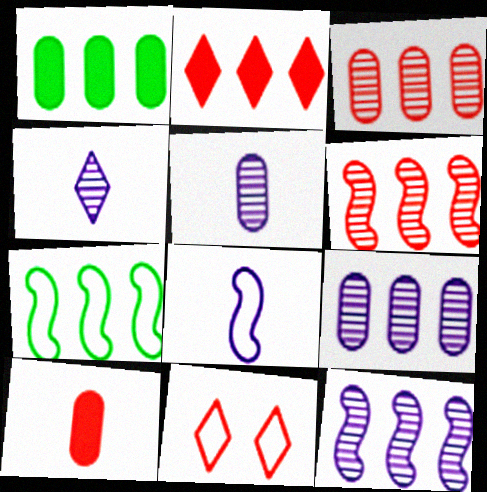[[2, 7, 9], 
[6, 10, 11]]